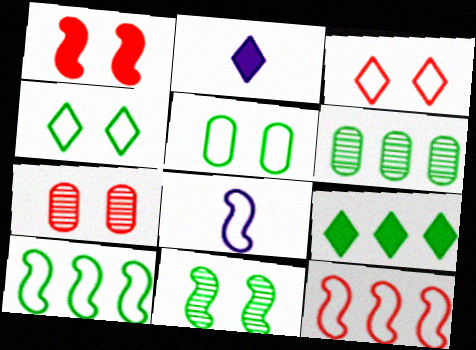[[1, 3, 7], 
[2, 7, 10], 
[6, 9, 10], 
[7, 8, 9]]